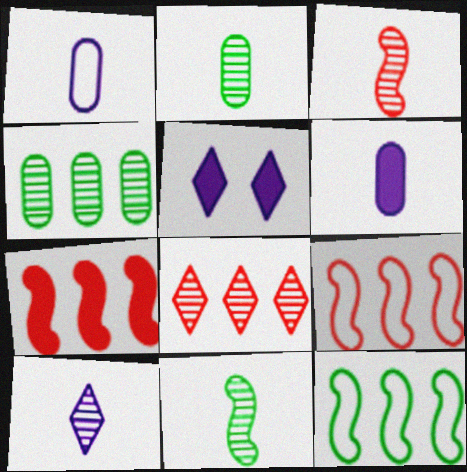[[2, 3, 10], 
[2, 5, 9]]